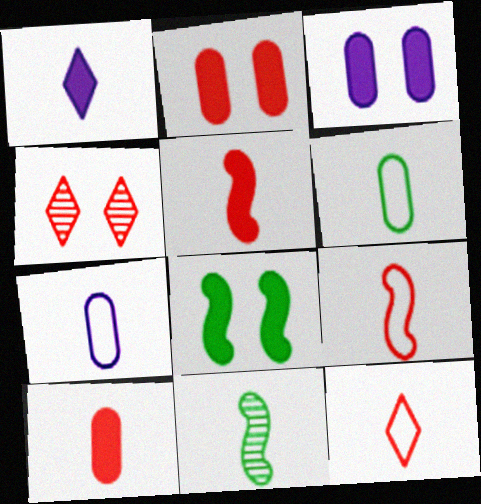[]